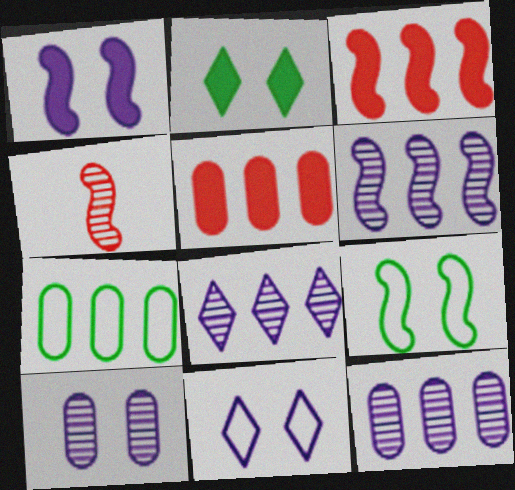[[1, 10, 11], 
[3, 7, 8], 
[5, 7, 12], 
[6, 8, 12]]